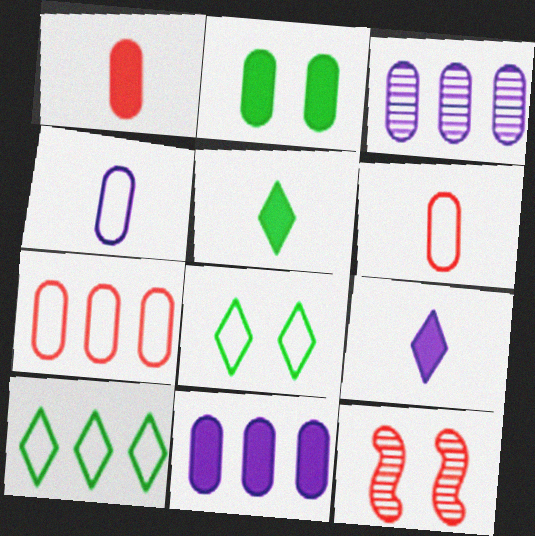[[1, 2, 11], 
[2, 3, 6]]